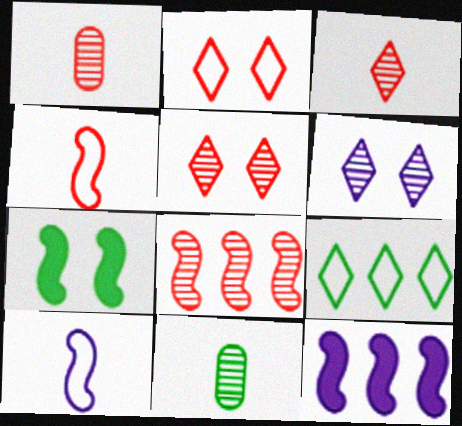[[1, 5, 8], 
[2, 11, 12], 
[6, 8, 11], 
[7, 8, 10], 
[7, 9, 11]]